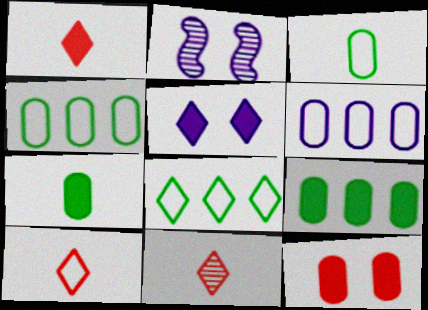[[1, 2, 4], 
[1, 10, 11], 
[2, 9, 10], 
[5, 8, 11]]